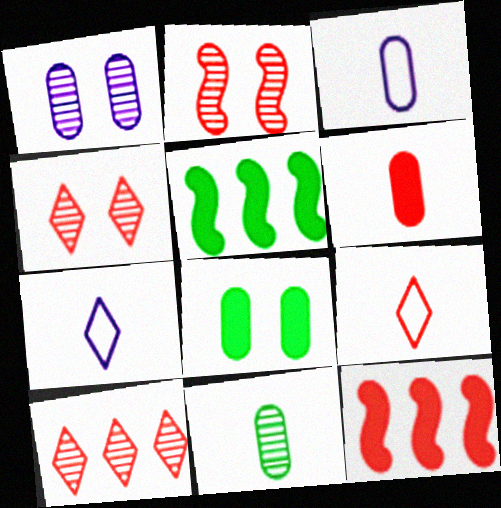[[1, 5, 9], 
[3, 4, 5], 
[3, 6, 11]]